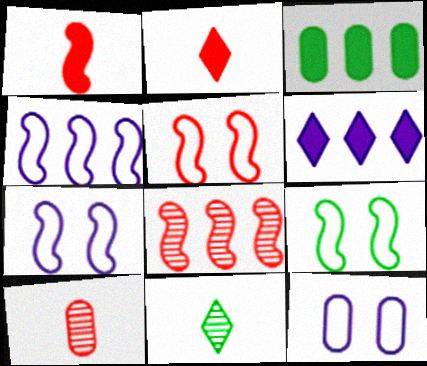[[1, 5, 8], 
[3, 9, 11], 
[3, 10, 12], 
[5, 7, 9], 
[6, 9, 10]]